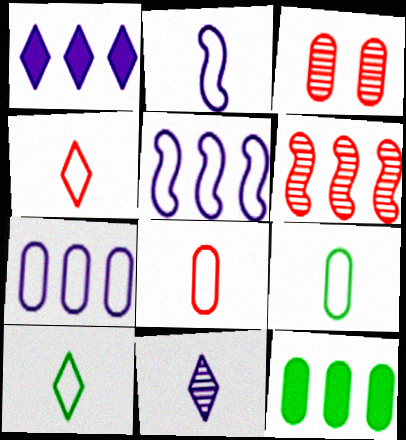[[2, 4, 9], 
[2, 8, 10]]